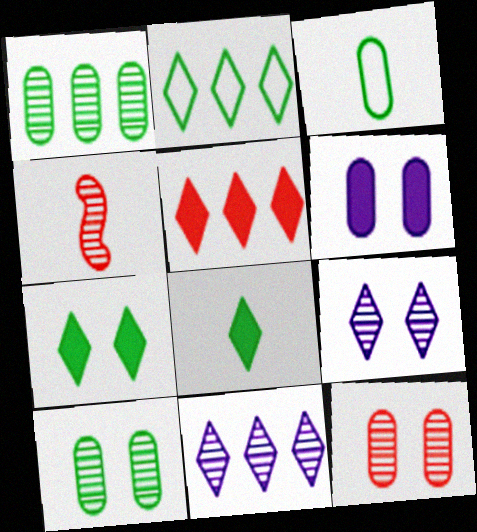[[1, 4, 9], 
[2, 4, 6], 
[2, 5, 11], 
[4, 10, 11]]